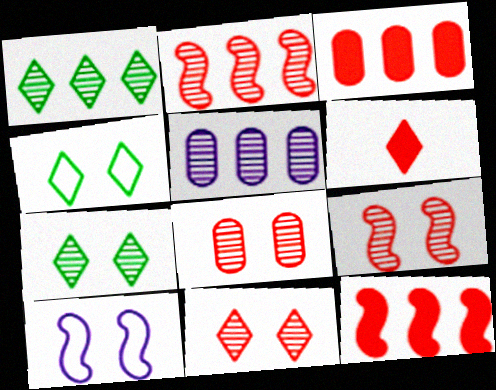[[1, 2, 5], 
[8, 9, 11]]